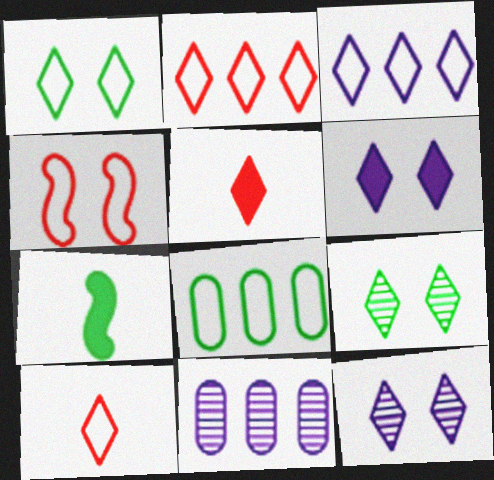[[1, 3, 10], 
[3, 5, 9], 
[7, 8, 9]]